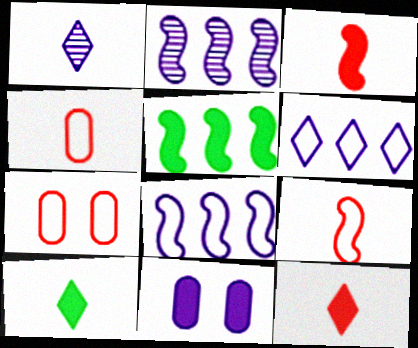[[1, 5, 7], 
[1, 8, 11], 
[2, 7, 10], 
[5, 11, 12]]